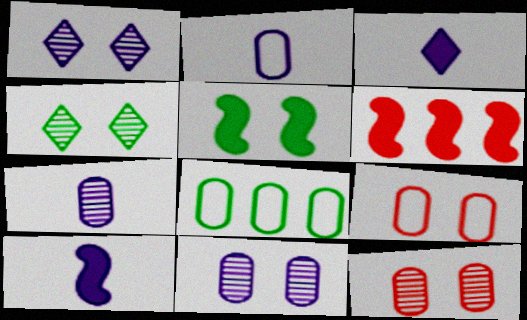[[1, 5, 9], 
[2, 4, 6], 
[2, 8, 9], 
[5, 6, 10]]